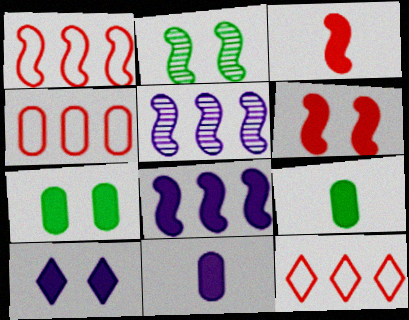[[1, 4, 12], 
[2, 11, 12], 
[6, 7, 10], 
[8, 10, 11]]